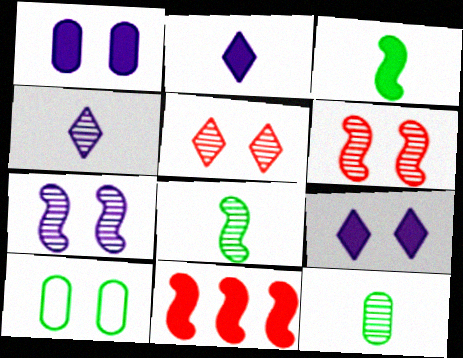[[4, 10, 11], 
[6, 9, 10]]